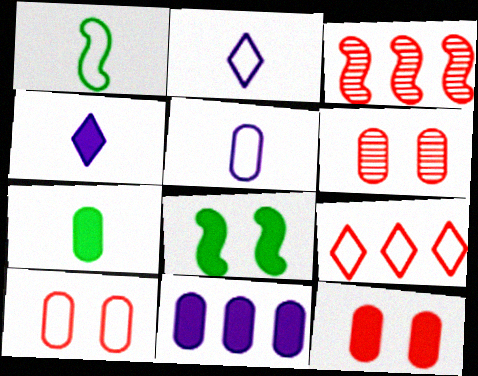[[6, 10, 12], 
[7, 11, 12]]